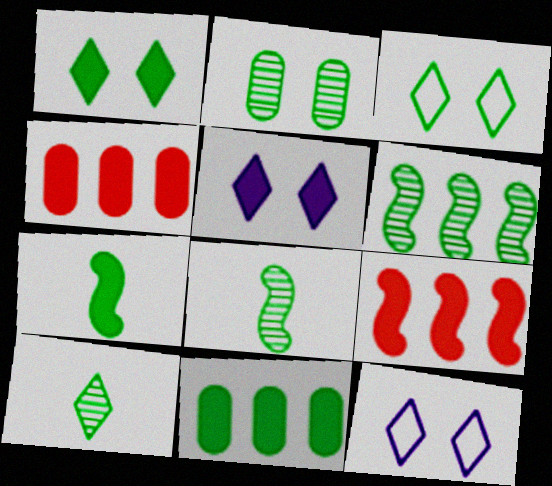[[1, 7, 11], 
[2, 6, 10], 
[3, 8, 11], 
[4, 5, 7], 
[4, 8, 12]]